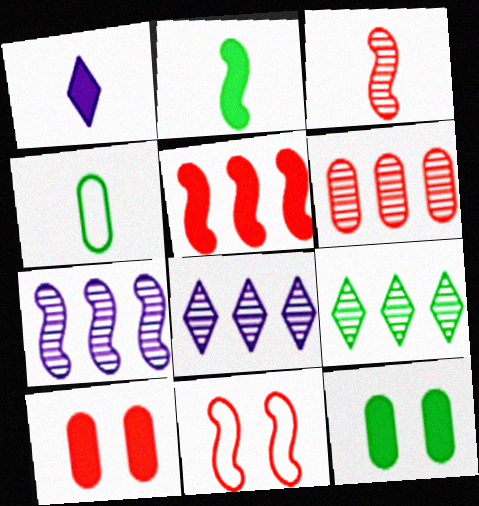[[1, 3, 4], 
[1, 5, 12], 
[2, 7, 11], 
[3, 5, 11], 
[6, 7, 9]]